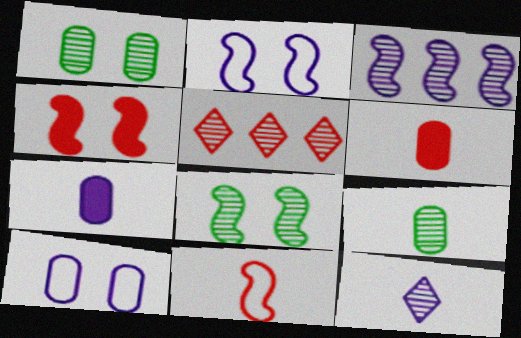[[2, 4, 8]]